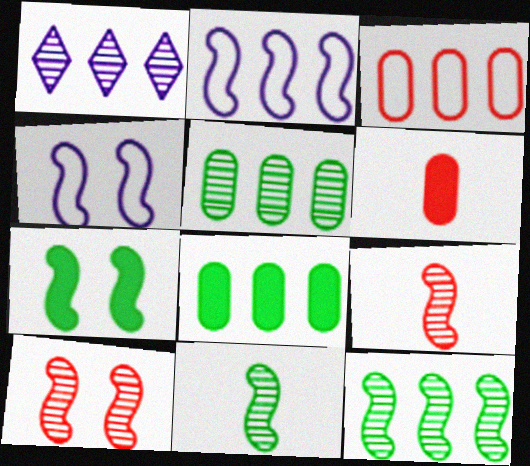[[2, 7, 9], 
[4, 7, 10]]